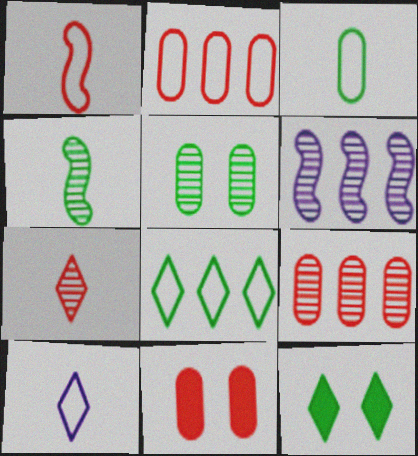[[1, 3, 10], 
[5, 6, 7]]